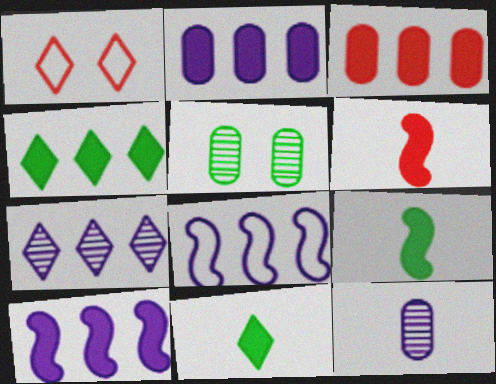[[1, 7, 11], 
[2, 7, 8], 
[3, 4, 10]]